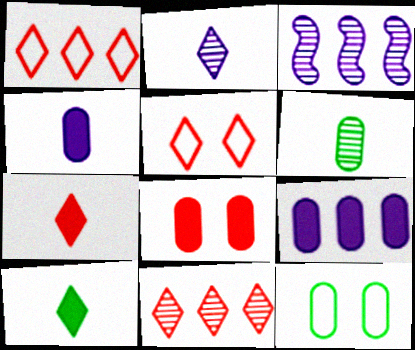[[3, 7, 12], 
[5, 7, 11]]